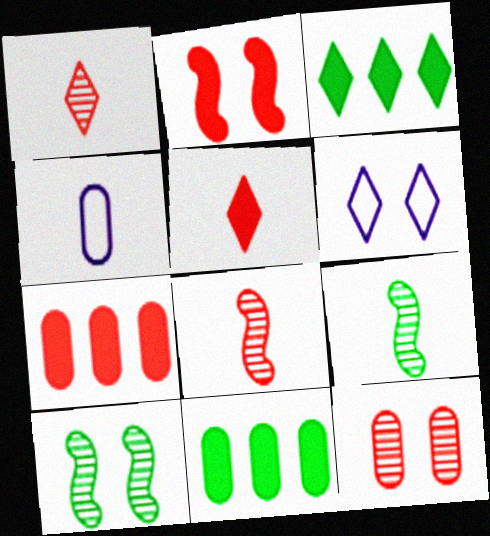[[1, 3, 6], 
[2, 5, 7], 
[4, 5, 9], 
[4, 11, 12], 
[6, 7, 9], 
[6, 8, 11]]